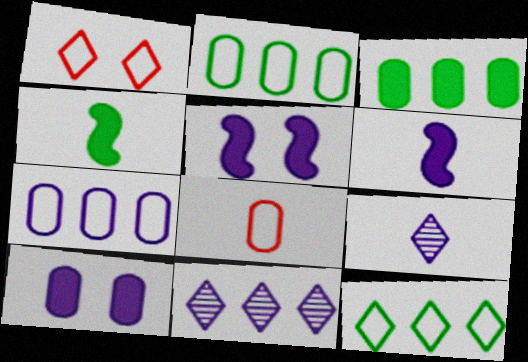[[4, 8, 9], 
[5, 7, 9]]